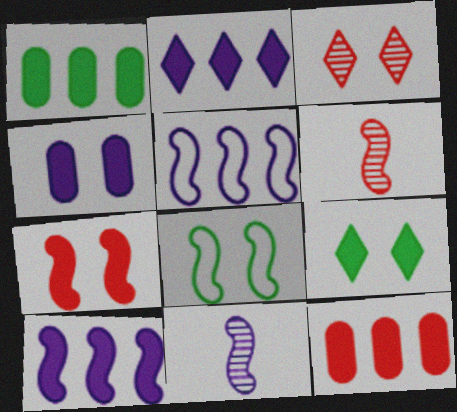[[3, 4, 8], 
[4, 7, 9], 
[6, 8, 10]]